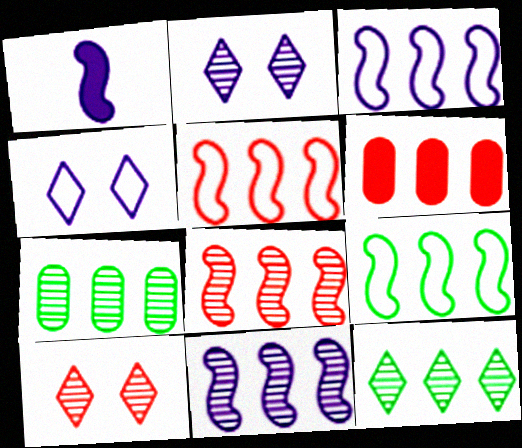[[3, 5, 9], 
[3, 6, 12]]